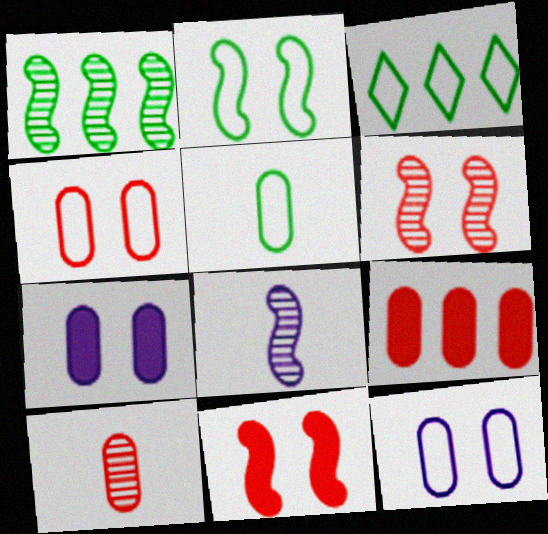[[1, 6, 8], 
[2, 3, 5], 
[4, 9, 10]]